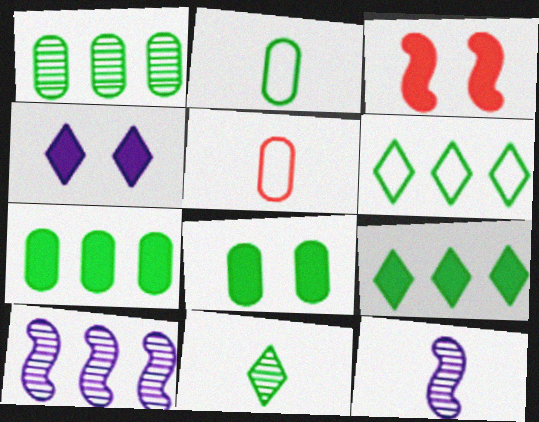[[1, 2, 8], 
[3, 4, 8]]